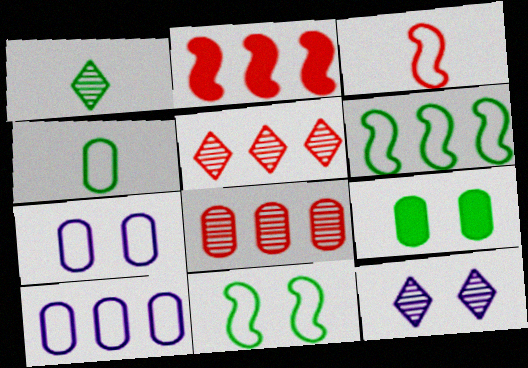[[1, 2, 7], 
[1, 5, 12], 
[1, 6, 9], 
[2, 4, 12]]